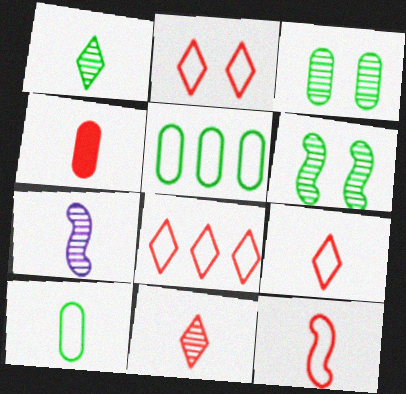[[2, 8, 9], 
[4, 11, 12]]